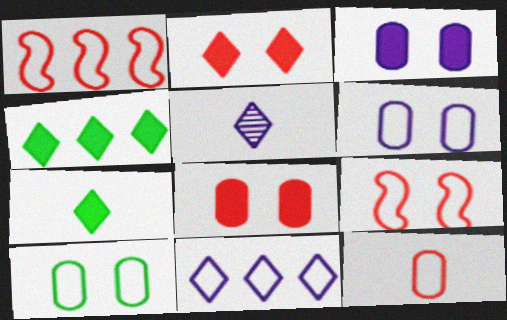[]